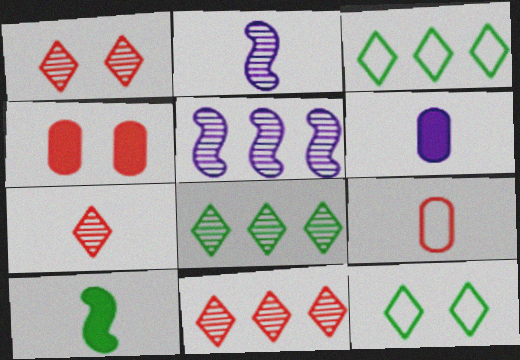[[1, 7, 11], 
[2, 3, 4]]